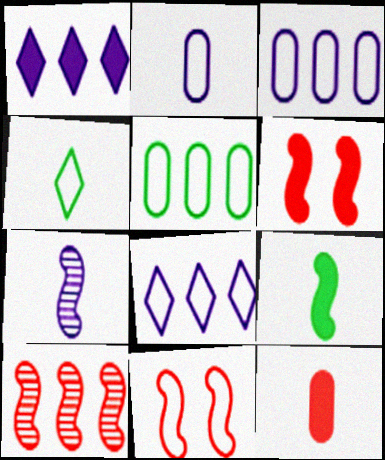[[1, 5, 10], 
[3, 4, 11], 
[4, 7, 12]]